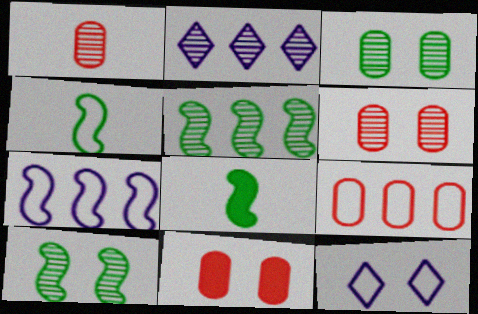[[1, 2, 10], 
[1, 9, 11], 
[2, 4, 11], 
[4, 9, 12], 
[10, 11, 12]]